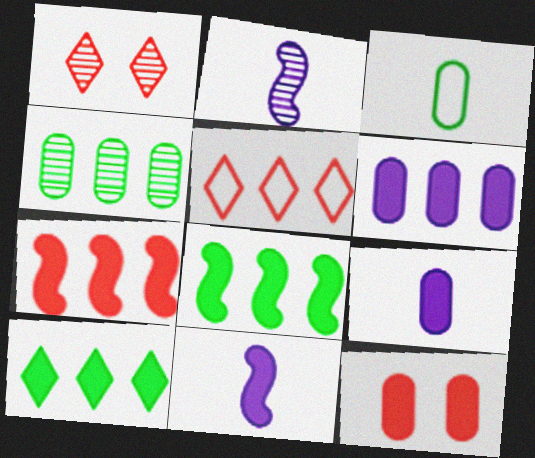[[1, 2, 4], 
[6, 7, 10], 
[10, 11, 12]]